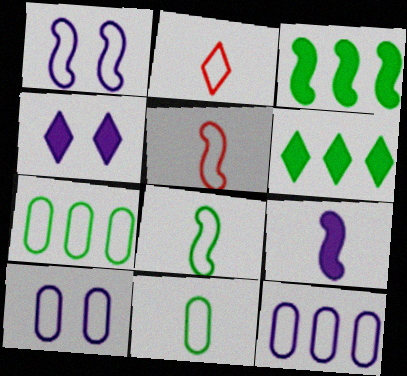[[1, 2, 7]]